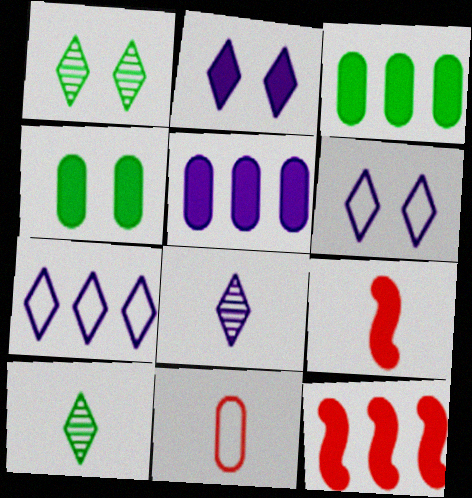[[2, 3, 9], 
[2, 7, 8]]